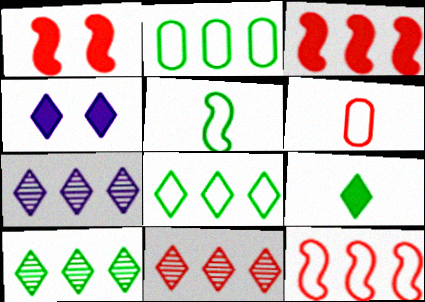[[1, 6, 11], 
[2, 3, 7], 
[7, 10, 11]]